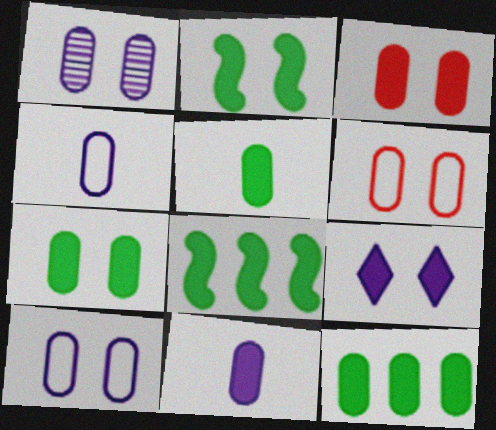[[1, 6, 7], 
[2, 3, 9], 
[3, 11, 12], 
[5, 7, 12]]